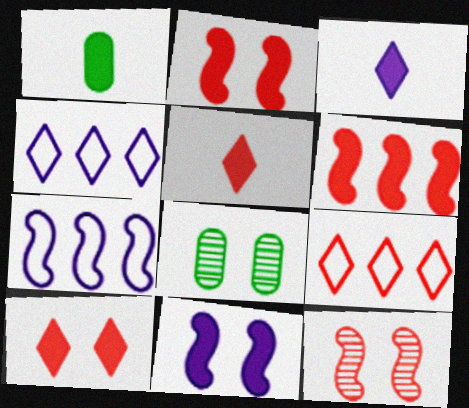[[1, 4, 12], 
[5, 7, 8]]